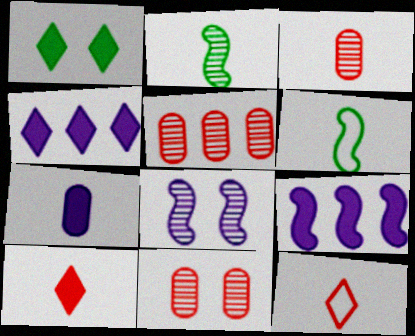[[1, 4, 10], 
[2, 7, 12], 
[3, 5, 11], 
[4, 6, 11]]